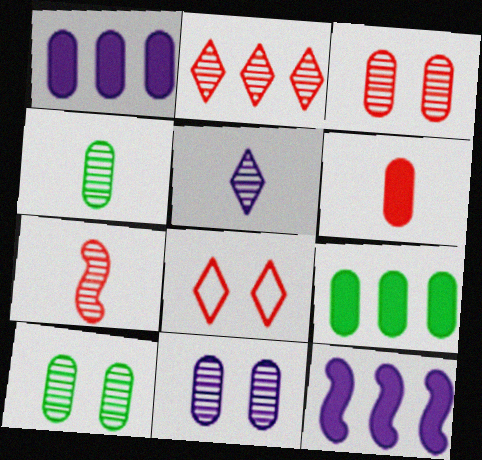[[2, 3, 7], 
[3, 10, 11], 
[4, 5, 7], 
[4, 8, 12]]